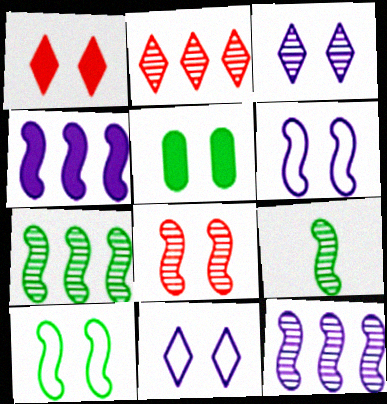[[5, 8, 11], 
[8, 9, 12]]